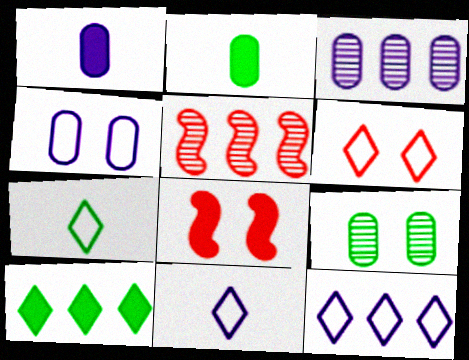[[1, 3, 4], 
[1, 8, 10], 
[3, 7, 8], 
[6, 7, 12]]